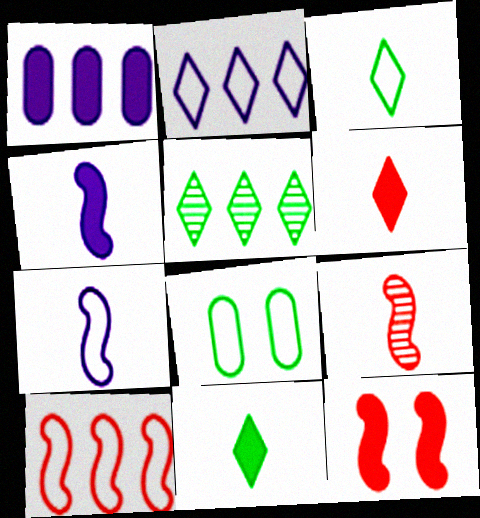[[1, 5, 10], 
[1, 11, 12], 
[9, 10, 12]]